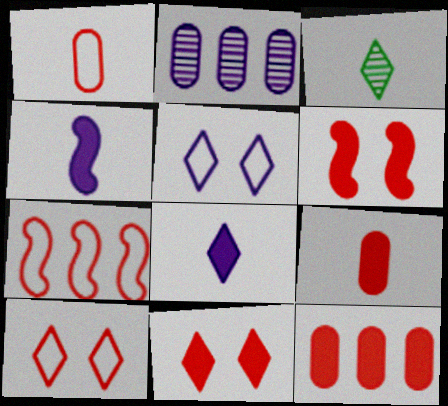[[1, 3, 4], 
[1, 7, 10], 
[2, 4, 5]]